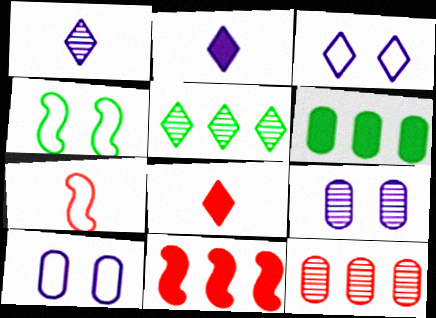[[2, 4, 12], 
[3, 5, 8]]